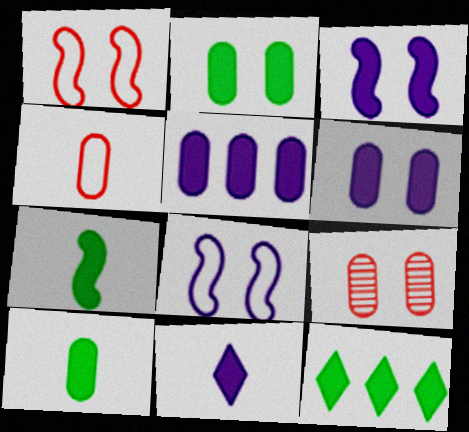[[2, 7, 12], 
[3, 5, 11]]